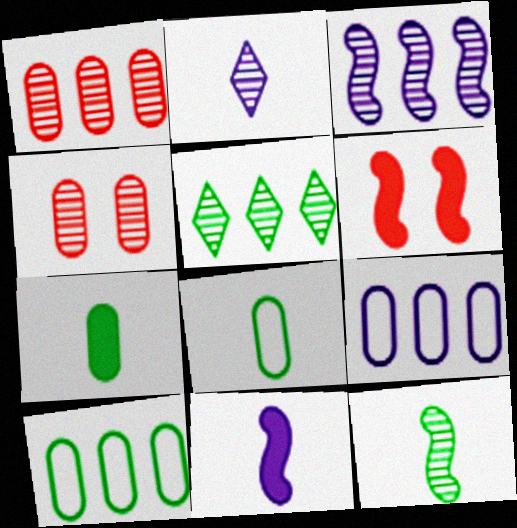[[1, 3, 5], 
[2, 6, 10], 
[4, 7, 9]]